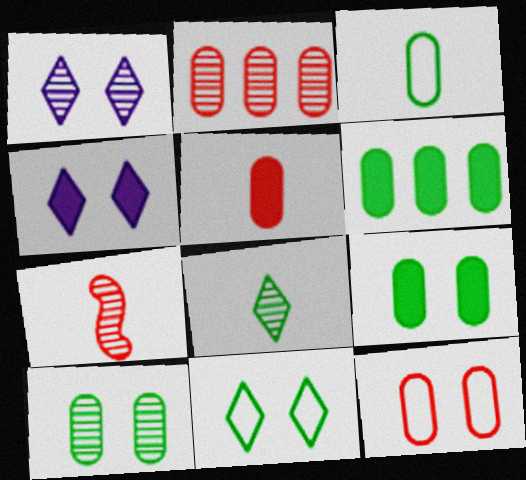[[2, 5, 12], 
[3, 6, 10]]